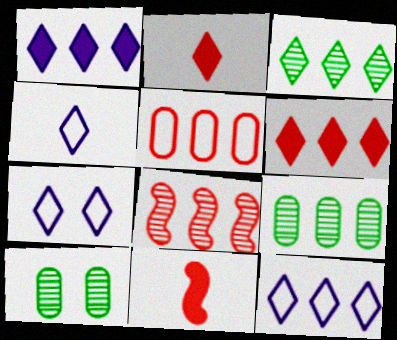[[2, 3, 7], 
[3, 6, 12], 
[4, 7, 12], 
[5, 6, 8], 
[7, 9, 11], 
[10, 11, 12]]